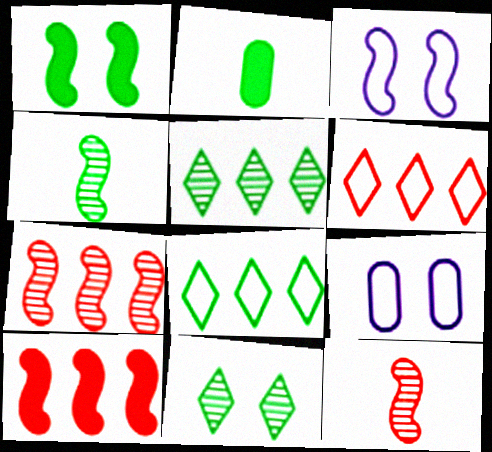[[3, 4, 10]]